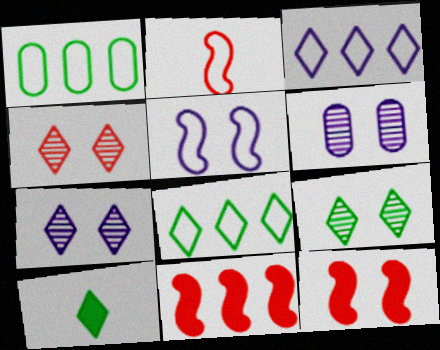[[3, 4, 10], 
[4, 7, 9], 
[8, 9, 10]]